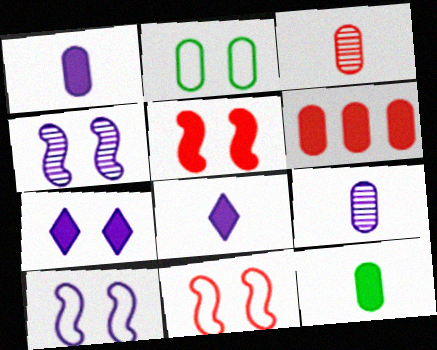[[2, 6, 9]]